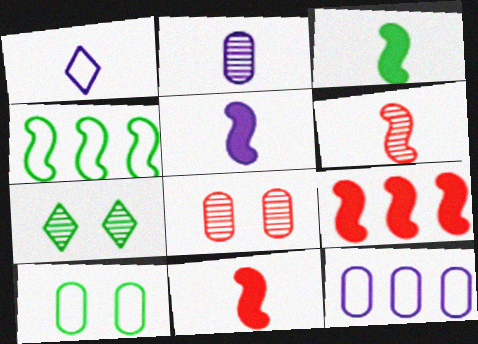[[1, 2, 5], 
[3, 5, 11], 
[7, 11, 12]]